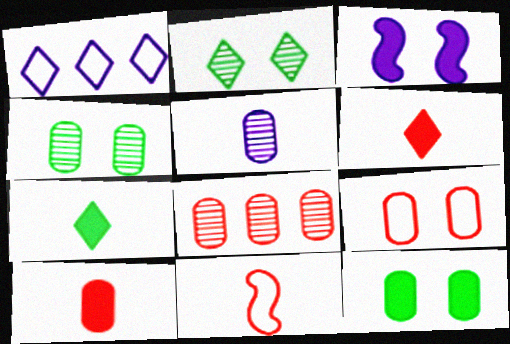[[1, 2, 6], 
[1, 3, 5], 
[2, 3, 9], 
[4, 5, 8], 
[5, 7, 11], 
[8, 9, 10]]